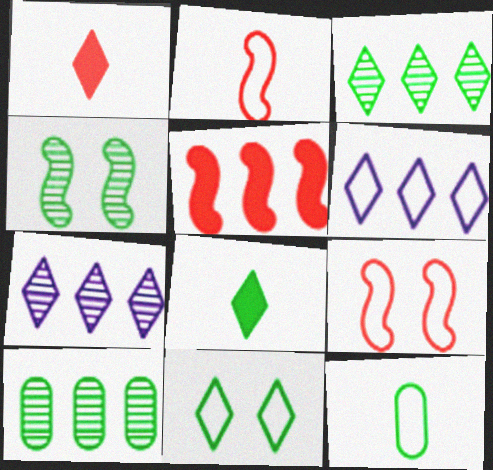[[1, 7, 11], 
[3, 8, 11], 
[5, 6, 10], 
[6, 9, 12]]